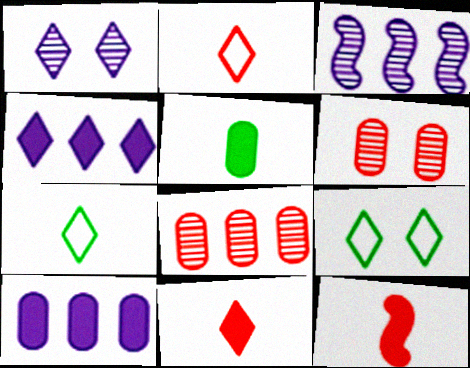[]